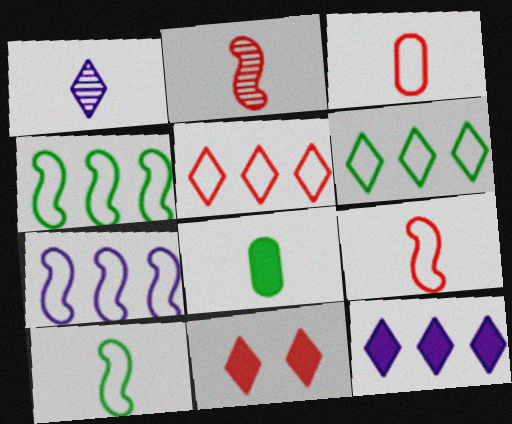[[1, 6, 11], 
[1, 8, 9]]